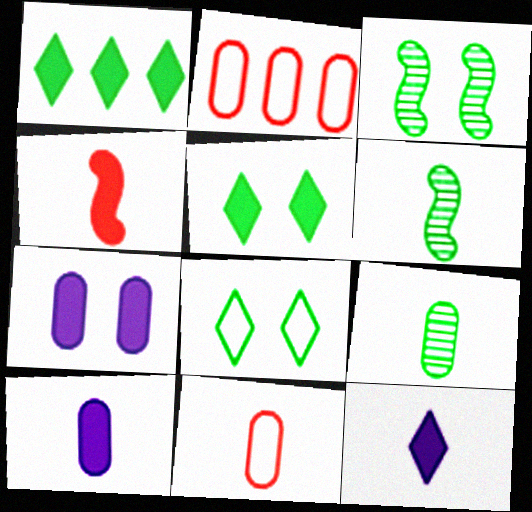[[1, 4, 7], 
[2, 3, 12], 
[2, 7, 9], 
[6, 11, 12], 
[9, 10, 11]]